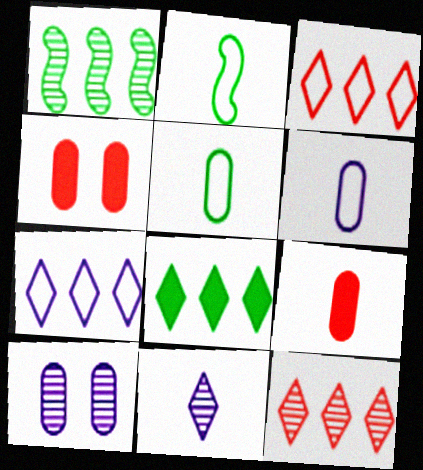[[2, 9, 11], 
[7, 8, 12]]